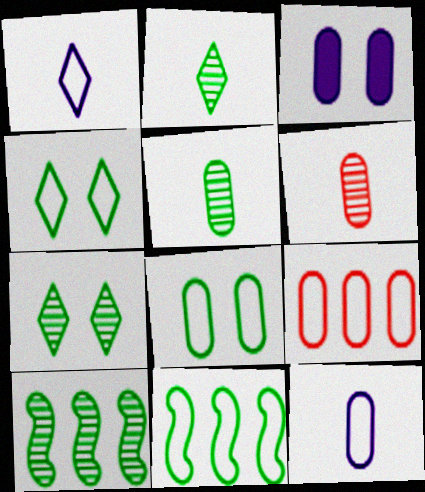[[3, 5, 9], 
[5, 7, 10], 
[8, 9, 12]]